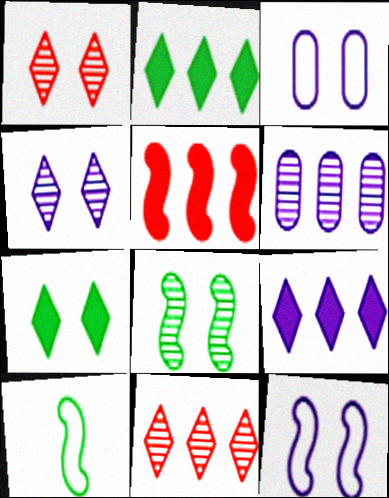[]